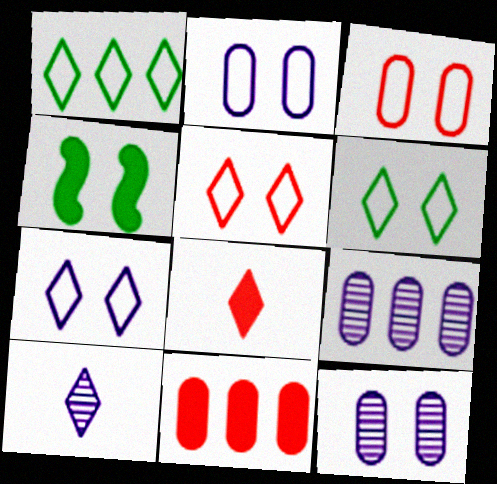[[4, 5, 12], 
[5, 6, 7]]